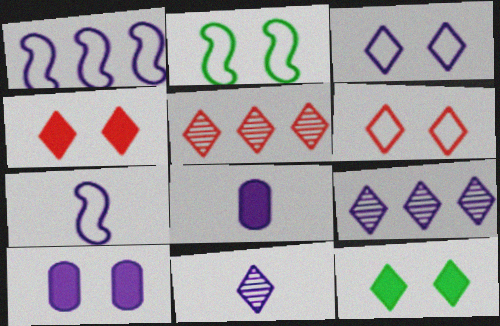[[1, 10, 11], 
[2, 5, 8], 
[7, 8, 11], 
[7, 9, 10]]